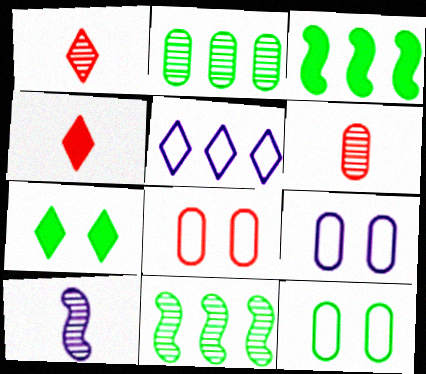[[1, 3, 9], 
[1, 5, 7], 
[4, 9, 11], 
[8, 9, 12]]